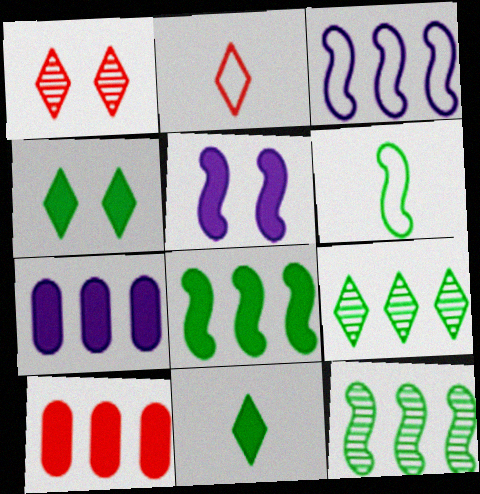[[1, 6, 7], 
[3, 9, 10], 
[5, 10, 11]]